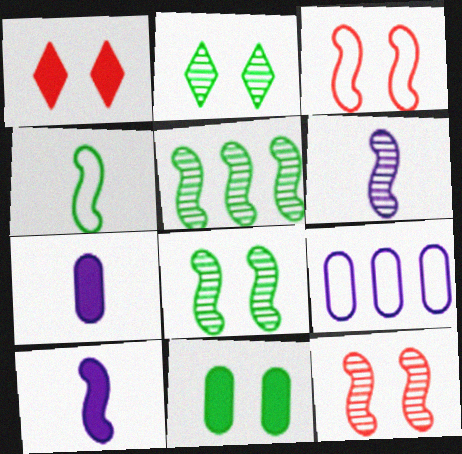[[3, 5, 10], 
[5, 6, 12]]